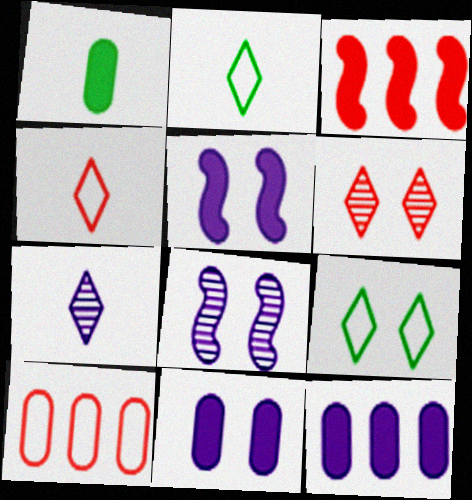[]